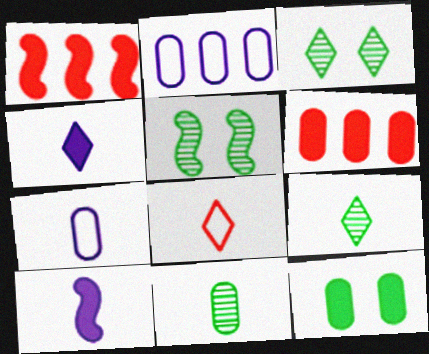[[1, 3, 7], 
[1, 4, 12], 
[4, 8, 9], 
[8, 10, 11]]